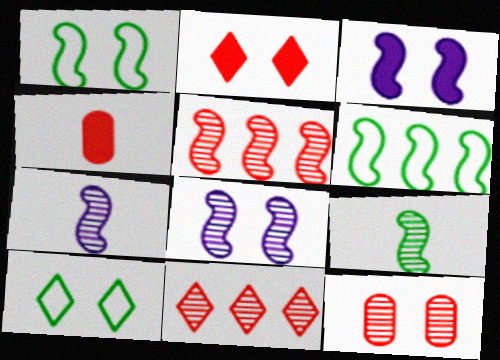[[3, 10, 12], 
[5, 8, 9]]